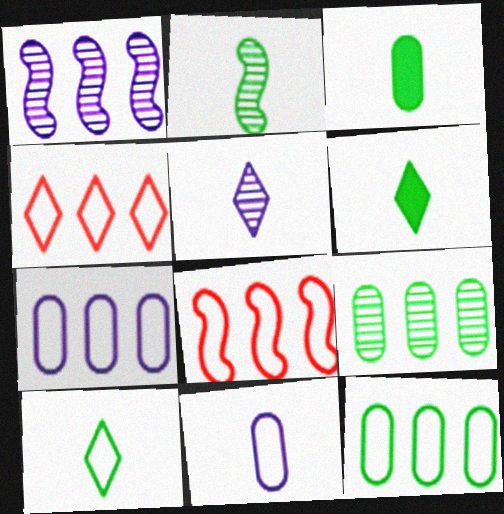[[2, 3, 10]]